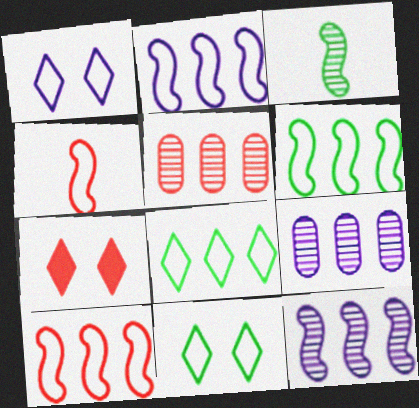[[2, 6, 10], 
[4, 5, 7]]